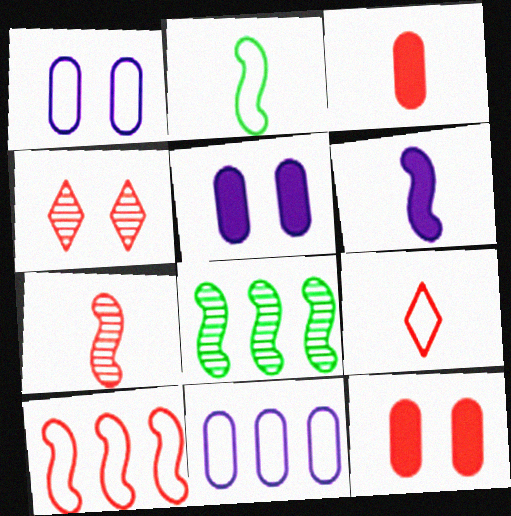[[2, 6, 7], 
[3, 4, 10], 
[3, 7, 9], 
[5, 8, 9]]